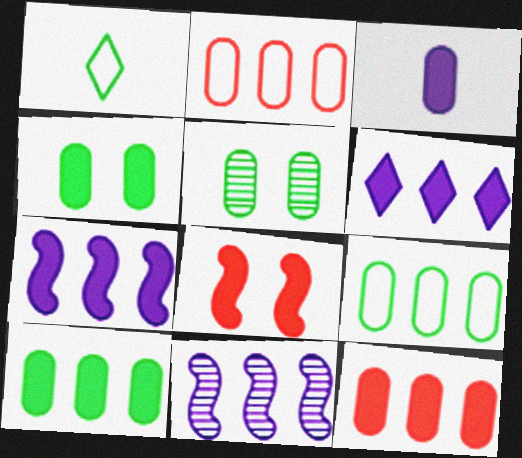[[2, 3, 5], 
[3, 4, 12]]